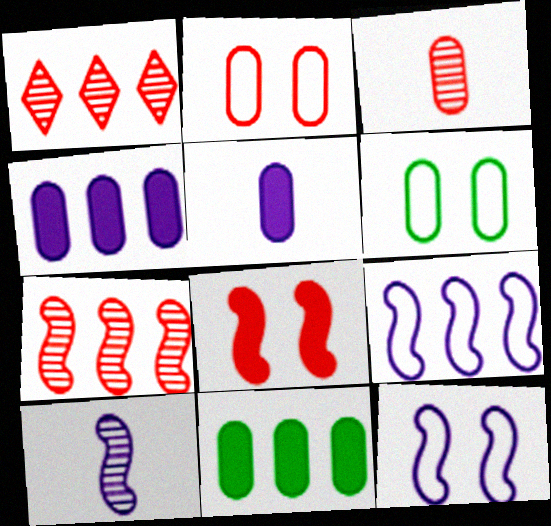[[1, 9, 11], 
[3, 4, 6]]